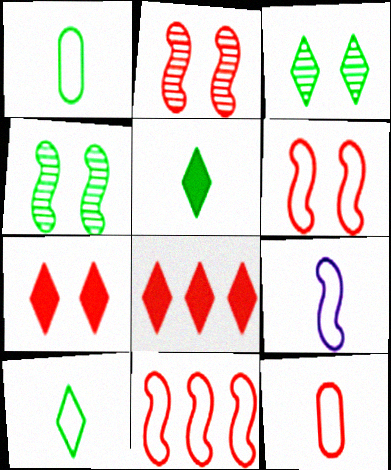[[2, 8, 12], 
[9, 10, 12]]